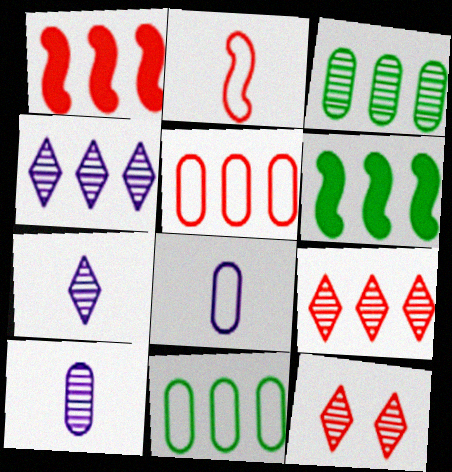[[1, 4, 11], 
[1, 5, 9], 
[4, 5, 6], 
[6, 8, 12]]